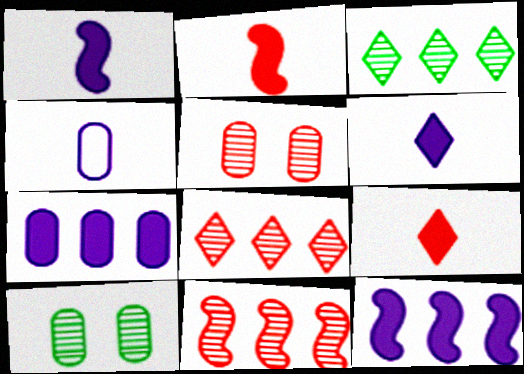[]